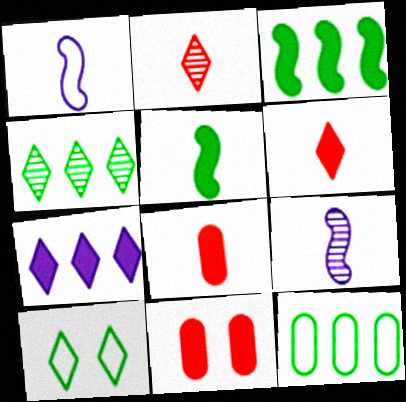[[1, 4, 11], 
[2, 7, 10], 
[3, 4, 12], 
[5, 7, 11]]